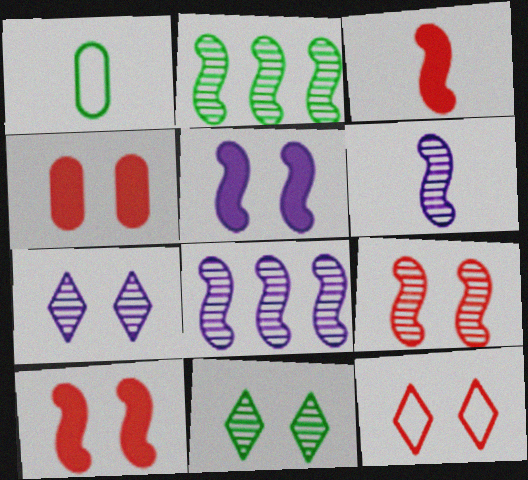[[2, 6, 9], 
[4, 9, 12]]